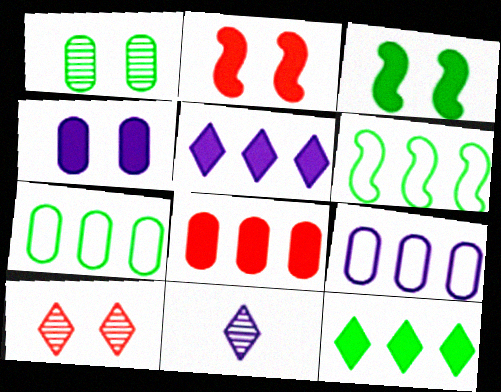[[2, 7, 11]]